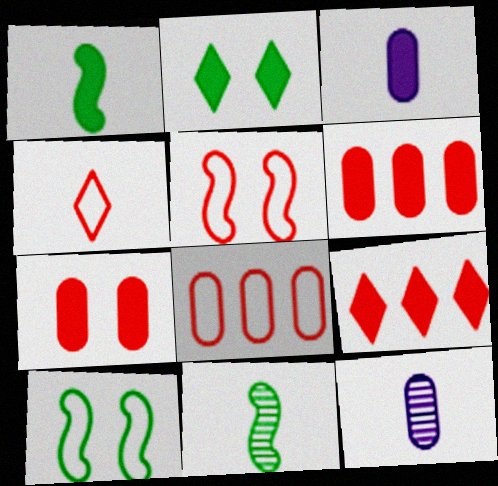[[1, 4, 12], 
[3, 4, 11], 
[4, 5, 8], 
[9, 10, 12]]